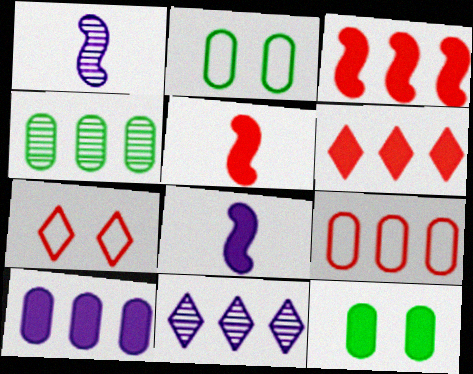[[1, 2, 6], 
[2, 5, 11], 
[4, 7, 8], 
[4, 9, 10], 
[6, 8, 12]]